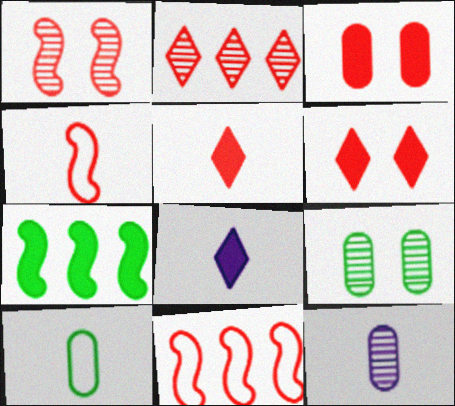[[2, 3, 4], 
[3, 7, 8], 
[8, 9, 11]]